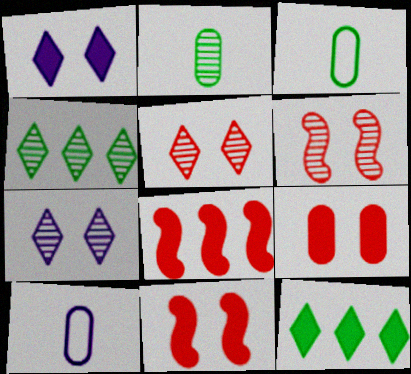[[3, 7, 8], 
[4, 10, 11], 
[6, 10, 12]]